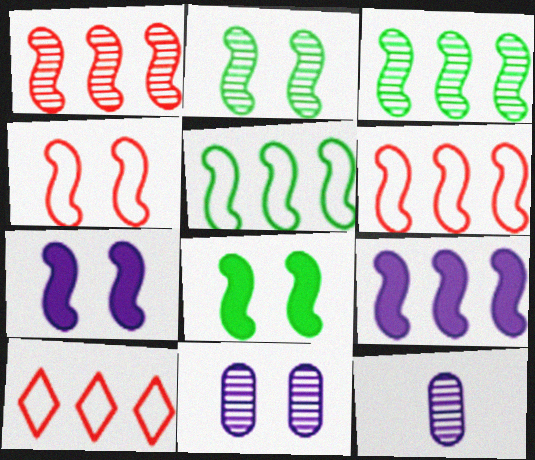[[1, 5, 9], 
[2, 4, 7], 
[3, 6, 9], 
[8, 10, 12]]